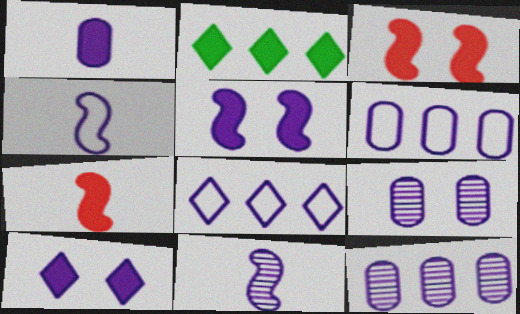[[1, 2, 3], 
[1, 6, 9], 
[4, 10, 12], 
[6, 10, 11]]